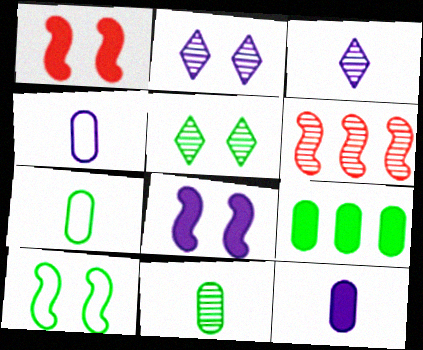[[2, 6, 11]]